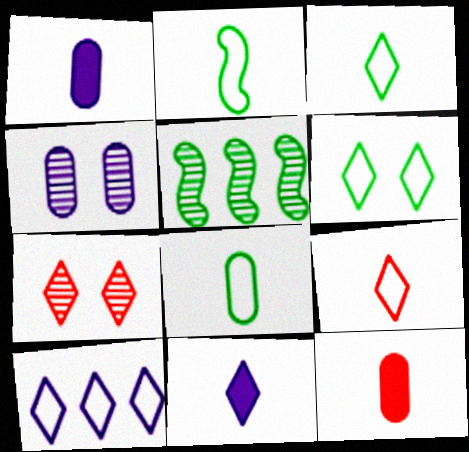[[2, 3, 8], 
[6, 9, 10]]